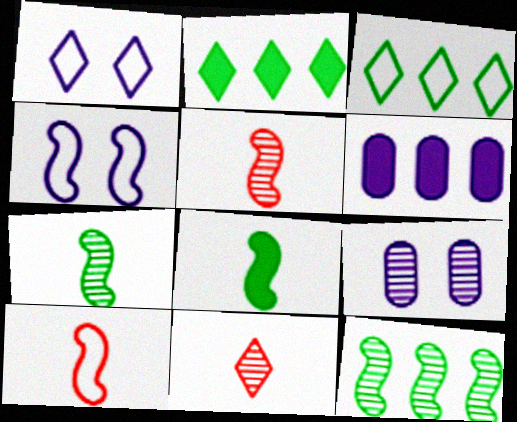[[1, 2, 11], 
[2, 9, 10], 
[9, 11, 12]]